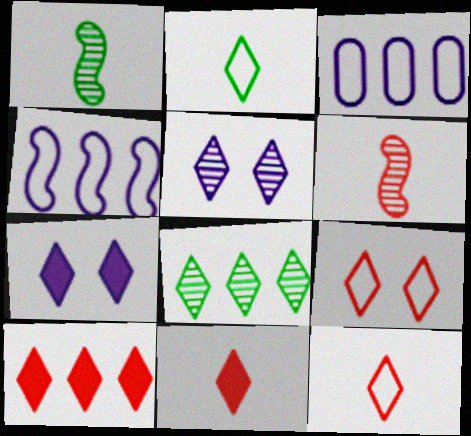[[2, 5, 10], 
[7, 8, 12]]